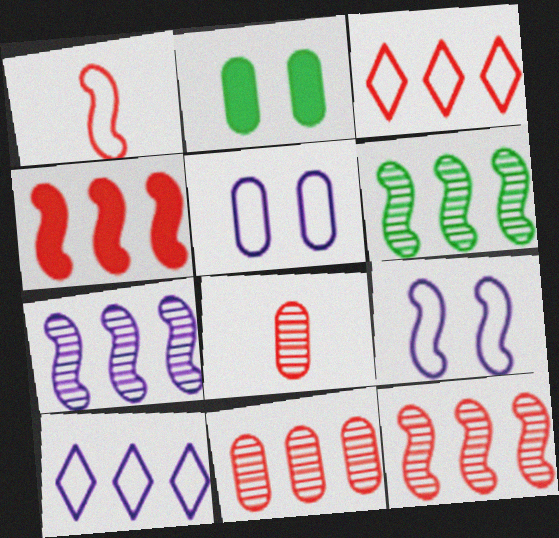[[3, 4, 11], 
[6, 7, 12]]